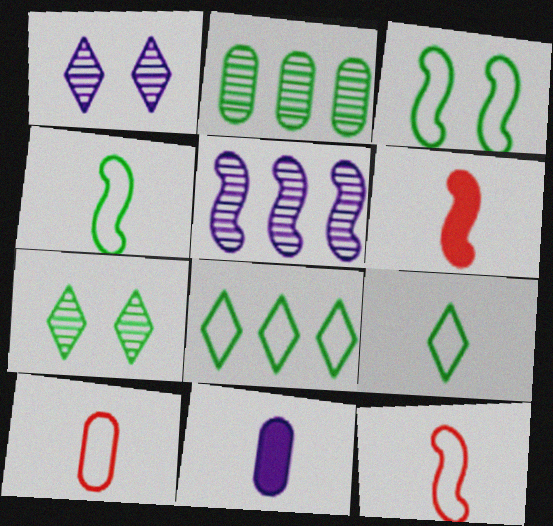[[3, 5, 6]]